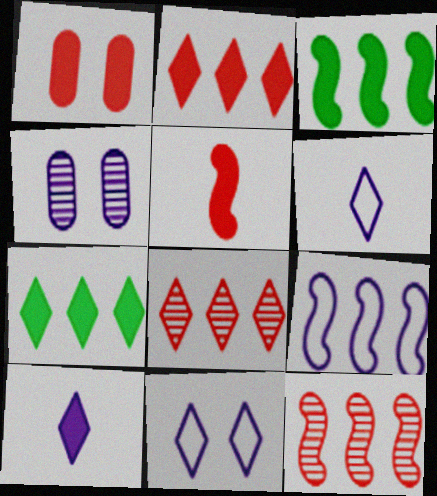[[1, 2, 5], 
[1, 3, 10], 
[3, 9, 12], 
[4, 9, 10]]